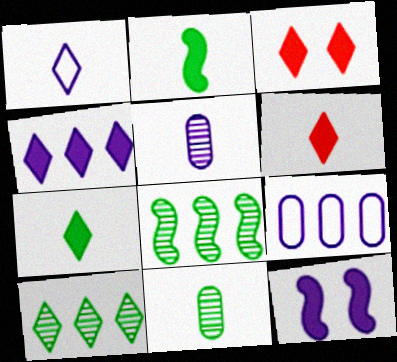[[1, 3, 10], 
[3, 4, 7]]